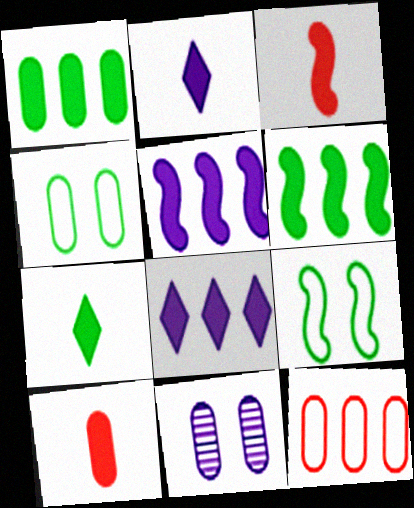[]